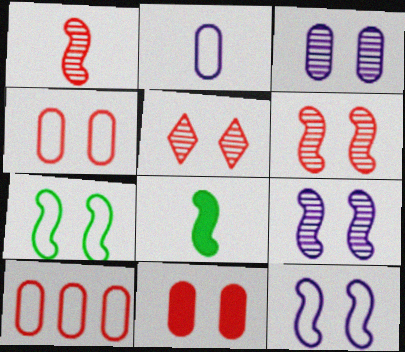[]